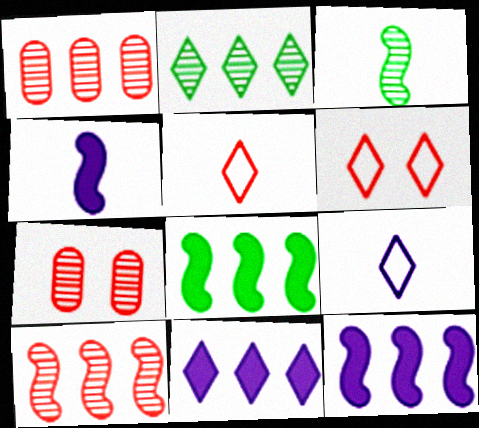[[7, 8, 9]]